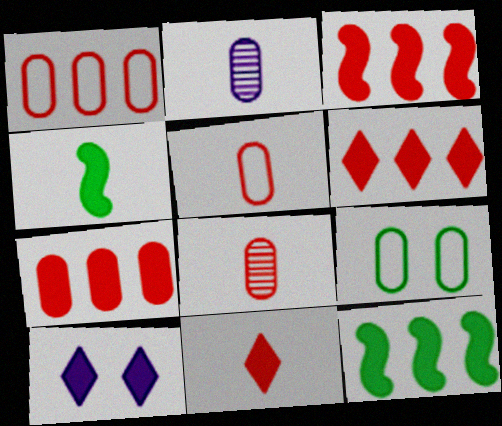[[2, 7, 9], 
[3, 6, 7], 
[4, 7, 10]]